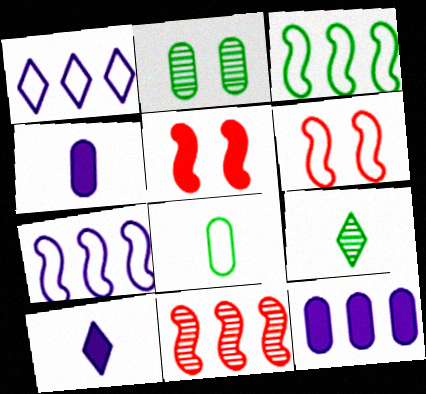[[1, 6, 8], 
[6, 9, 12]]